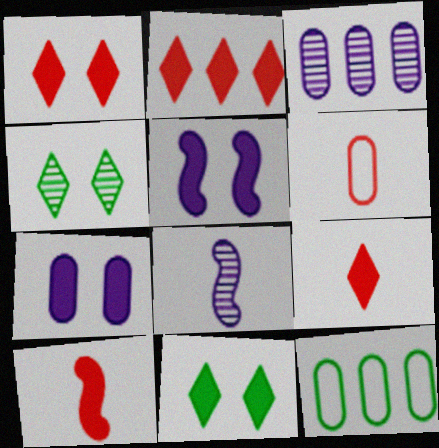[[1, 2, 9], 
[1, 8, 12]]